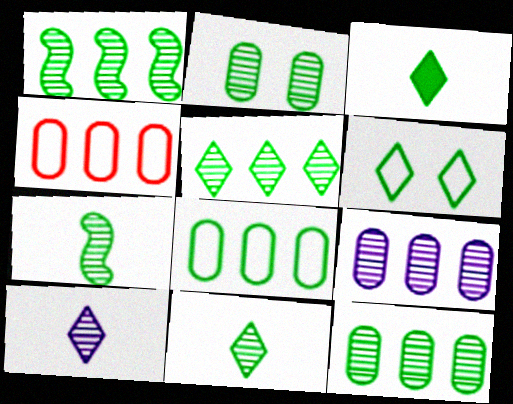[[1, 2, 11], 
[1, 5, 12], 
[2, 5, 7], 
[3, 5, 6]]